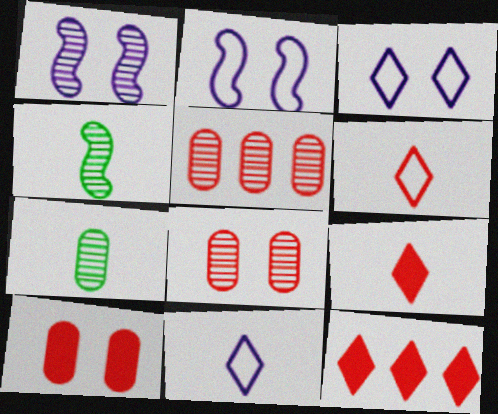[[2, 7, 12]]